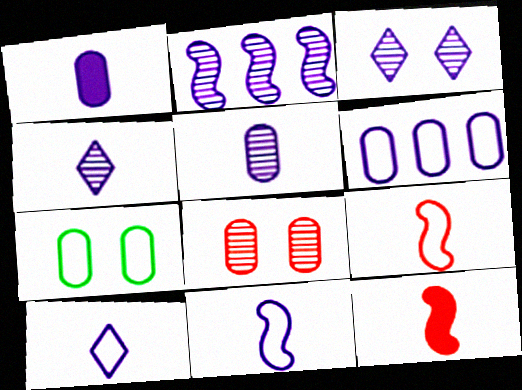[[1, 4, 11], 
[2, 3, 5]]